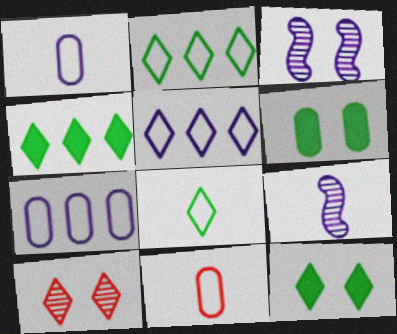[[3, 4, 11]]